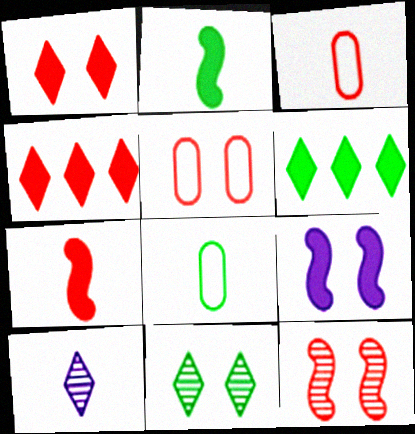[[1, 5, 12], 
[2, 3, 10], 
[3, 4, 12], 
[5, 9, 11], 
[7, 8, 10]]